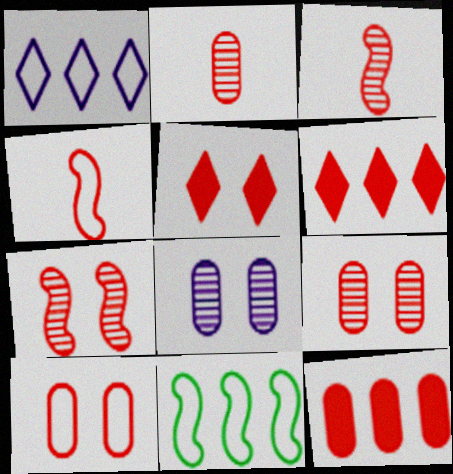[[2, 10, 12], 
[3, 6, 10], 
[4, 6, 9], 
[5, 7, 10]]